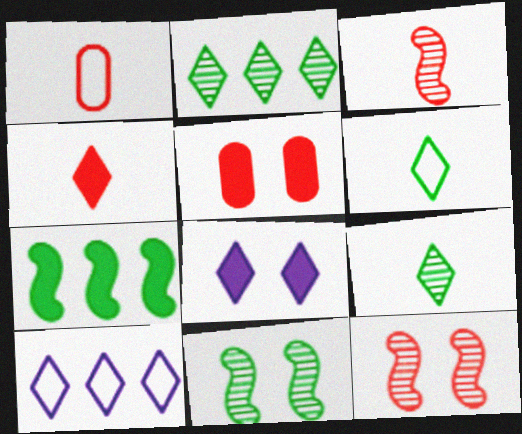[[1, 3, 4]]